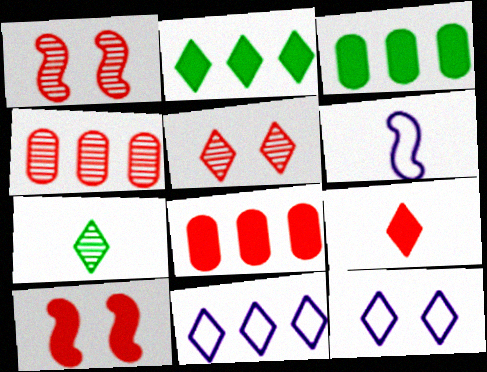[[3, 5, 6], 
[8, 9, 10]]